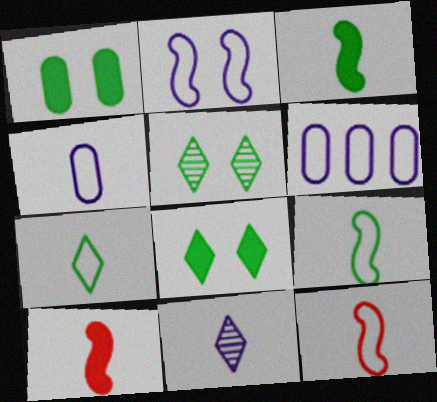[[4, 7, 12], 
[5, 6, 10]]